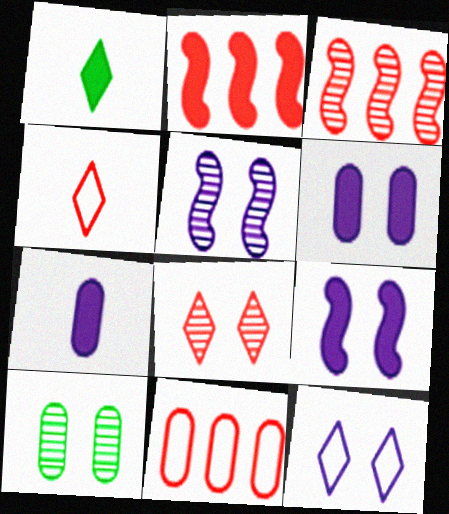[[1, 2, 6], 
[1, 5, 11], 
[5, 6, 12], 
[5, 8, 10], 
[7, 10, 11]]